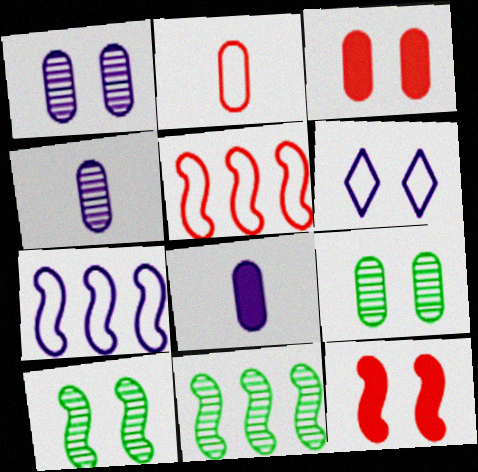[[3, 6, 10], 
[6, 9, 12]]